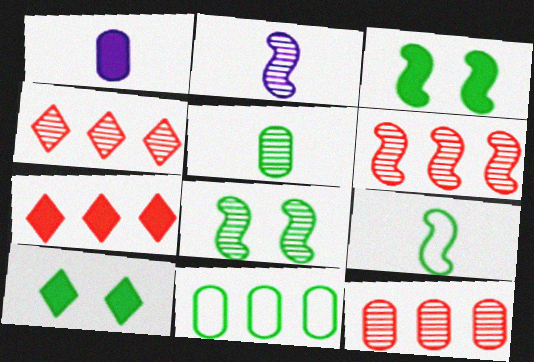[[1, 3, 7], 
[2, 6, 8], 
[4, 6, 12]]